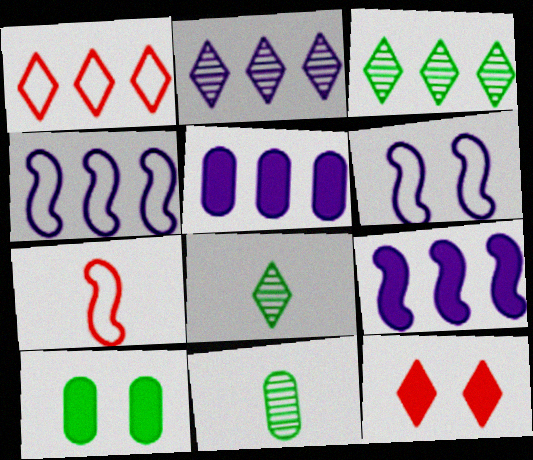[[2, 4, 5], 
[2, 7, 10], 
[4, 11, 12]]